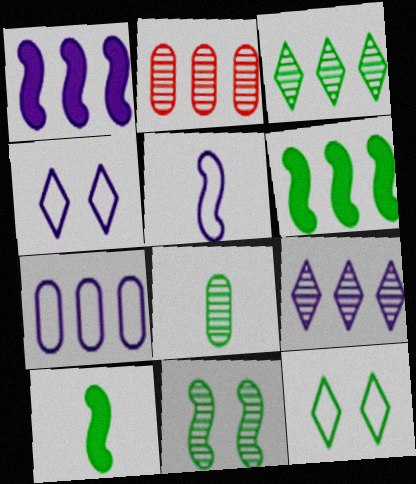[[1, 7, 9], 
[2, 4, 10], 
[3, 8, 11], 
[4, 5, 7], 
[6, 8, 12]]